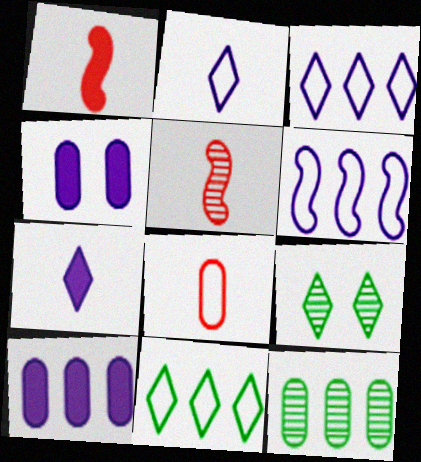[[4, 5, 11], 
[4, 8, 12]]